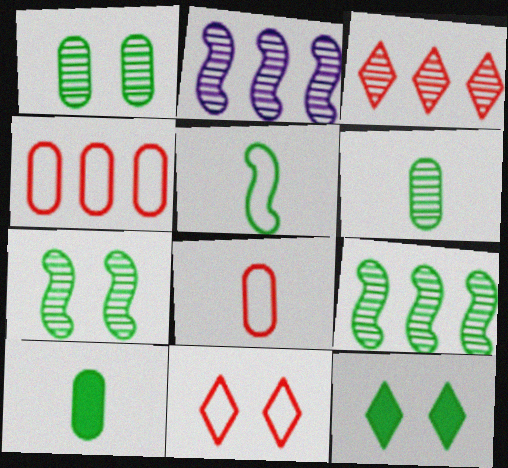[[2, 8, 12], 
[2, 10, 11]]